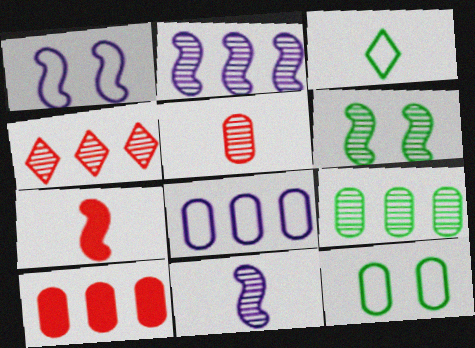[[2, 4, 9], 
[8, 9, 10]]